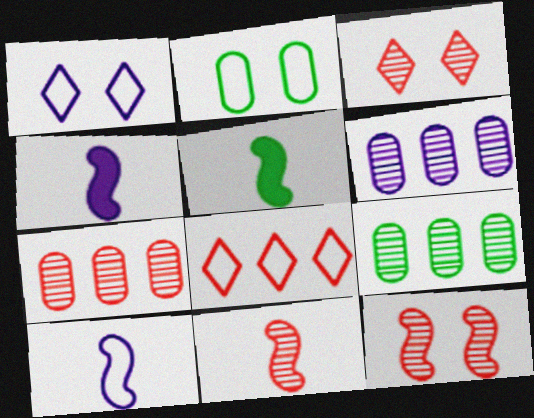[[1, 4, 6], 
[1, 5, 7], 
[2, 8, 10], 
[3, 7, 11], 
[5, 10, 11], 
[6, 7, 9]]